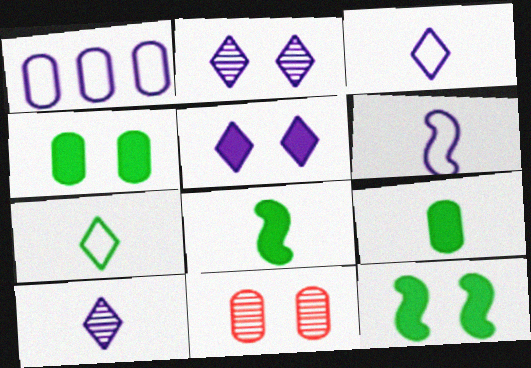[[1, 9, 11]]